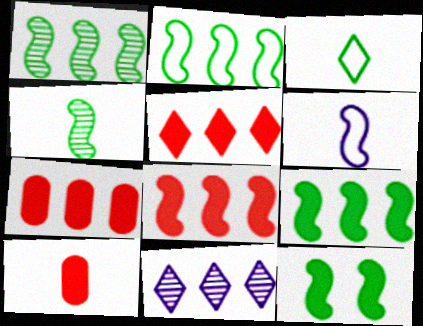[[1, 2, 9], 
[2, 4, 12], 
[2, 7, 11], 
[5, 7, 8]]